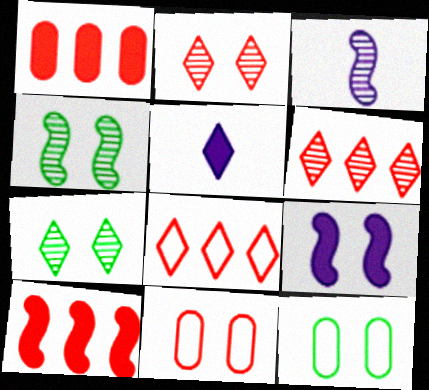[[2, 9, 12], 
[5, 7, 8], 
[7, 9, 11]]